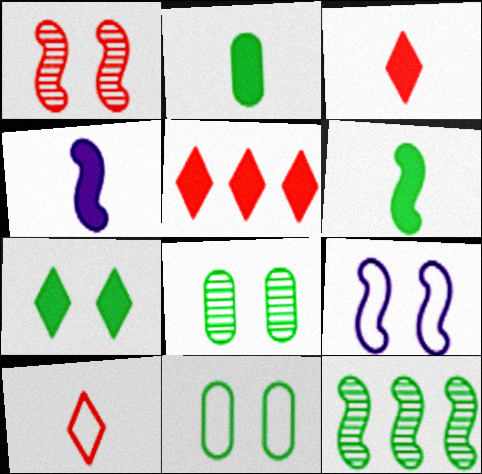[[2, 3, 4]]